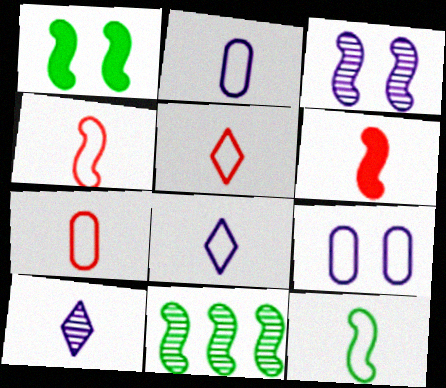[[1, 11, 12], 
[2, 5, 12], 
[4, 5, 7], 
[7, 8, 12]]